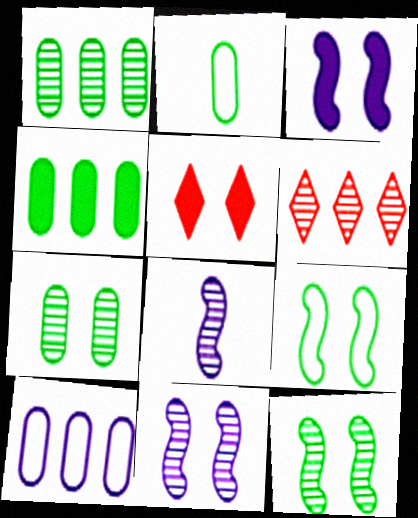[[2, 3, 6], 
[2, 4, 7], 
[6, 7, 8]]